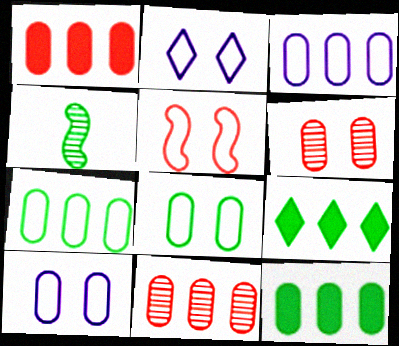[[1, 2, 4], 
[2, 5, 8], 
[3, 11, 12], 
[4, 8, 9]]